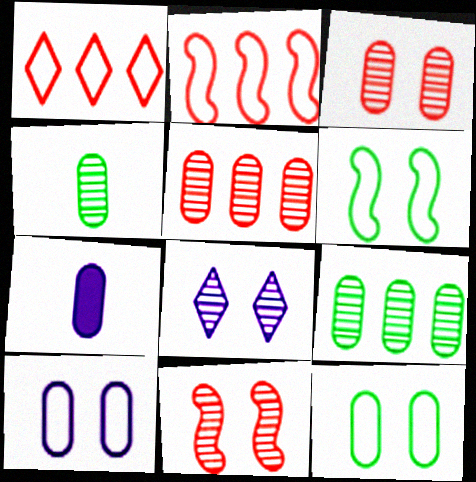[[5, 7, 12]]